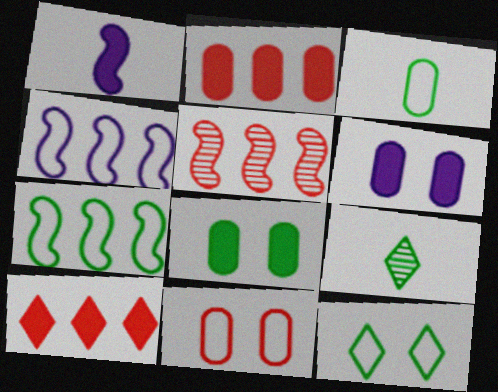[[1, 8, 10], 
[3, 7, 12], 
[7, 8, 9]]